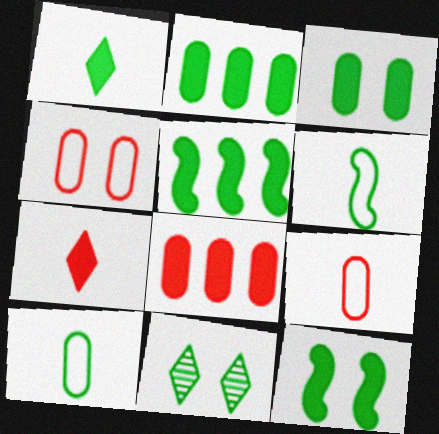[[1, 2, 12], 
[1, 3, 5], 
[2, 6, 11], 
[5, 10, 11]]